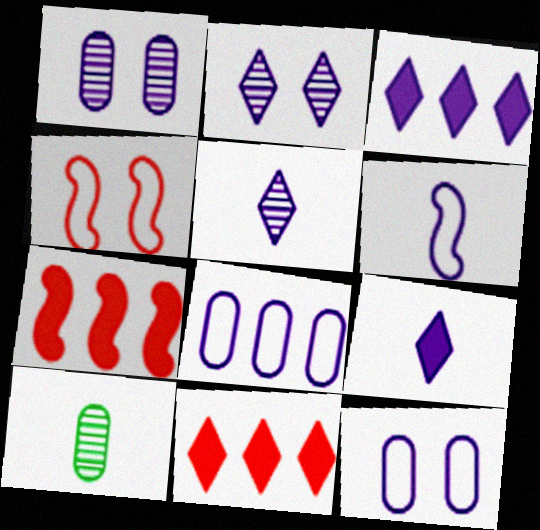[[1, 3, 6], 
[3, 4, 10]]